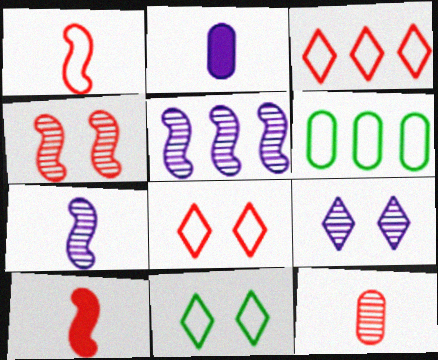[[6, 9, 10]]